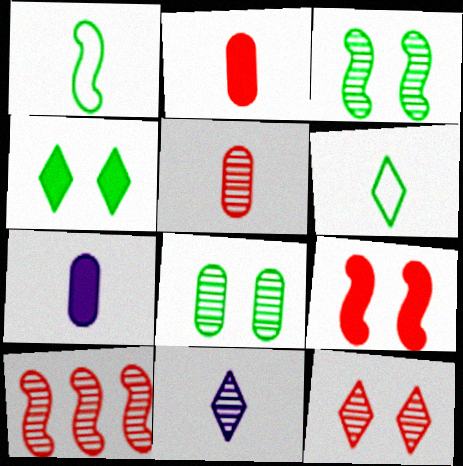[[1, 2, 11], 
[5, 10, 12], 
[8, 10, 11]]